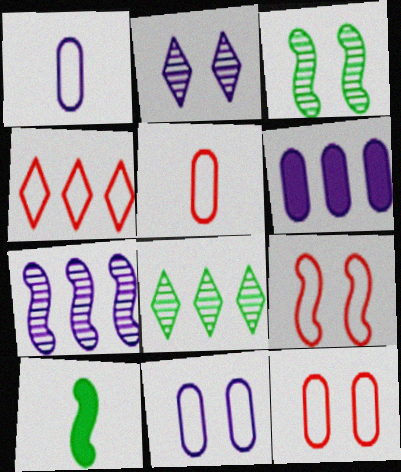[[4, 5, 9], 
[7, 9, 10]]